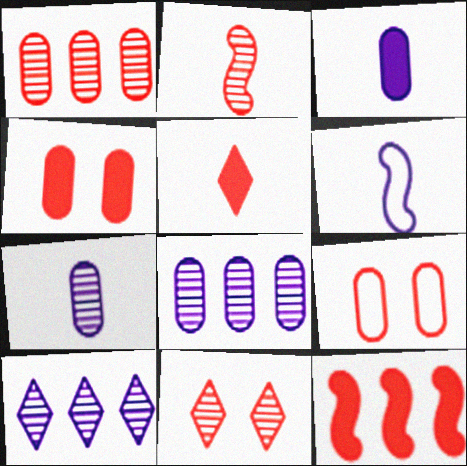[[1, 2, 11], 
[4, 5, 12]]